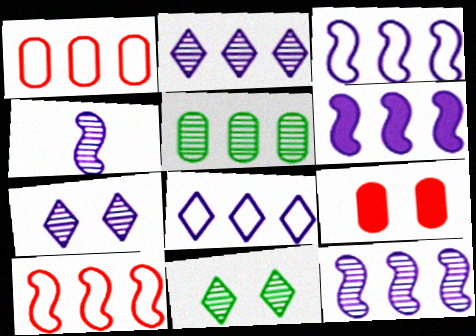[[3, 6, 12]]